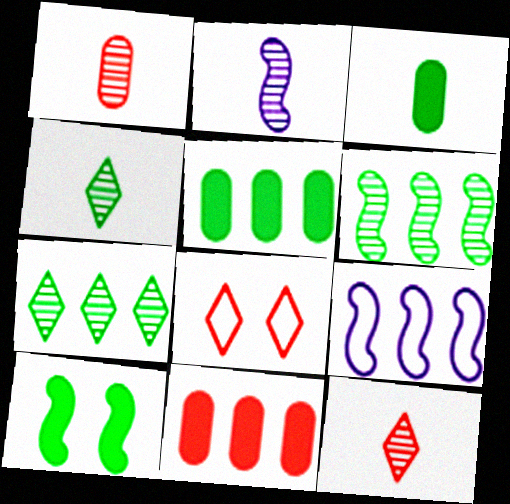[[1, 2, 4], 
[2, 5, 8], 
[7, 9, 11]]